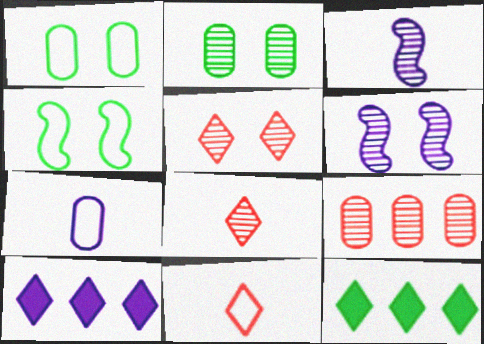[[2, 5, 6], 
[6, 7, 10]]